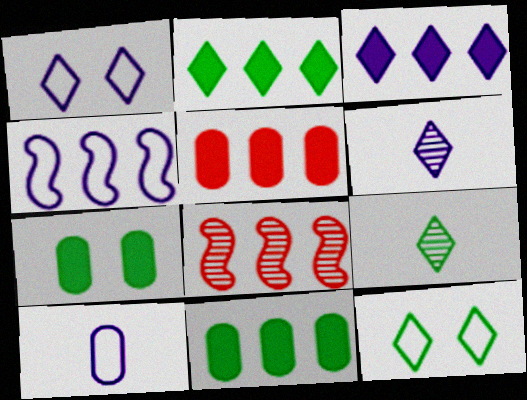[[1, 3, 6], 
[1, 4, 10], 
[2, 9, 12]]